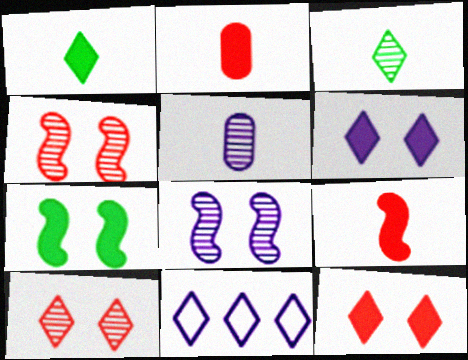[[1, 10, 11], 
[3, 11, 12]]